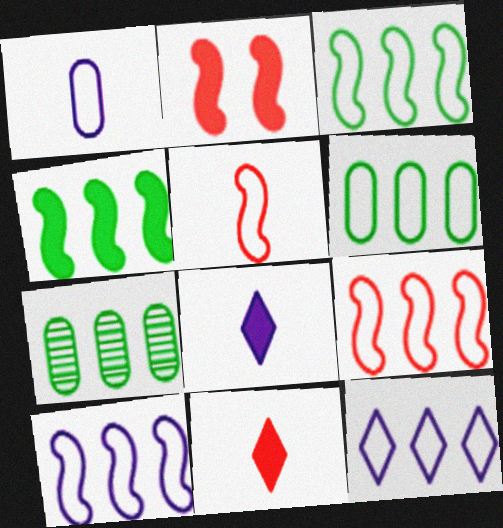[[3, 9, 10], 
[6, 9, 12]]